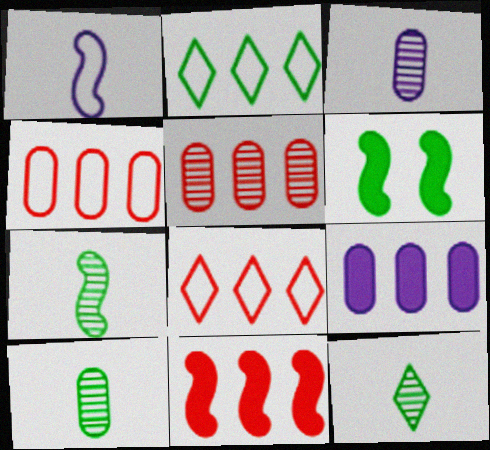[[2, 6, 10], 
[3, 6, 8], 
[5, 8, 11], 
[7, 10, 12]]